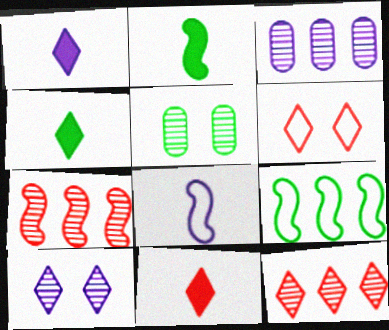[[1, 4, 11], 
[2, 3, 6], 
[4, 5, 9], 
[6, 11, 12]]